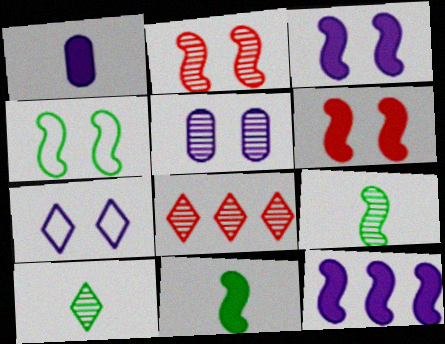[[1, 4, 8], 
[2, 3, 4], 
[3, 5, 7], 
[5, 8, 9], 
[6, 11, 12]]